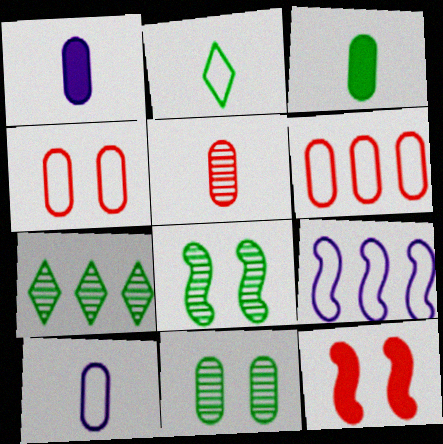[[1, 6, 11], 
[2, 4, 9], 
[3, 5, 10], 
[7, 10, 12]]